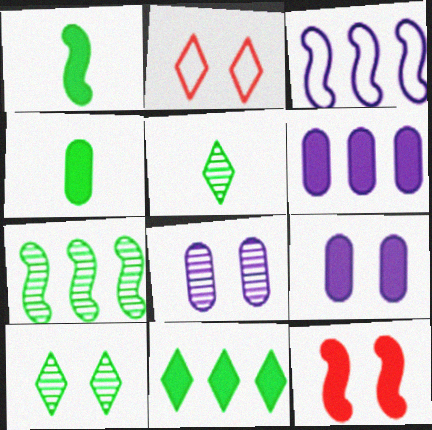[]